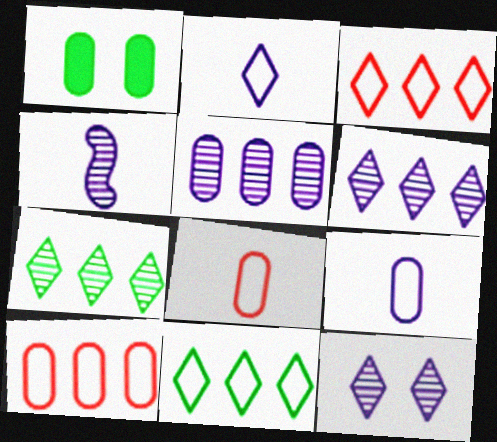[[1, 3, 4], 
[1, 5, 8], 
[4, 5, 12]]